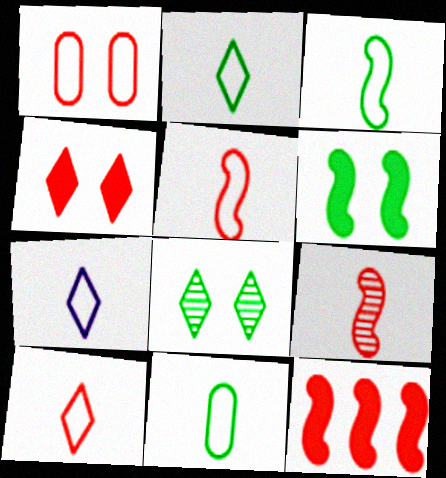[[2, 3, 11], 
[2, 7, 10], 
[5, 7, 11]]